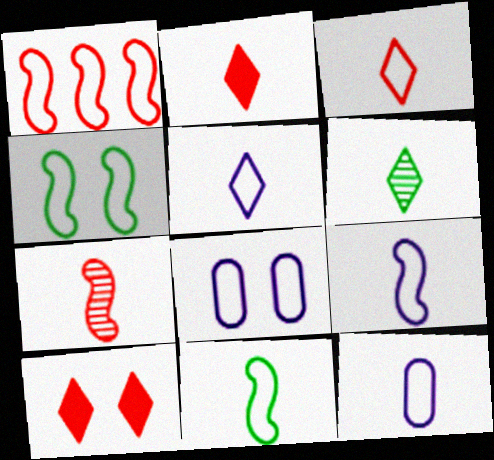[[1, 4, 9], 
[2, 5, 6], 
[3, 11, 12], 
[5, 9, 12]]